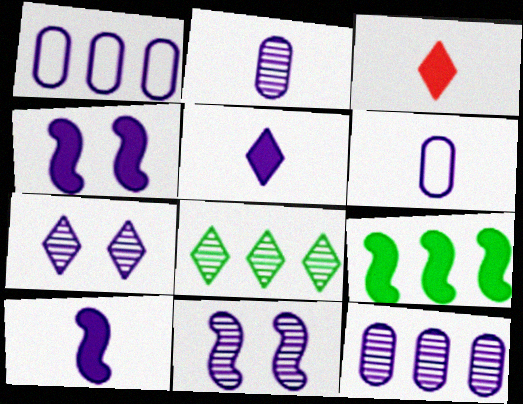[[1, 5, 11], 
[1, 7, 10]]